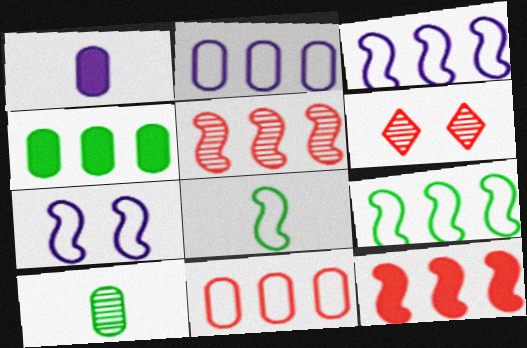[[1, 6, 9]]